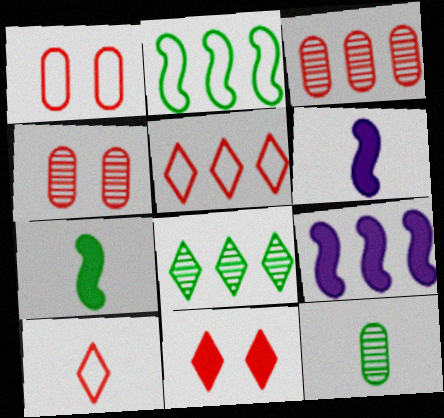[[1, 6, 8], 
[6, 10, 12]]